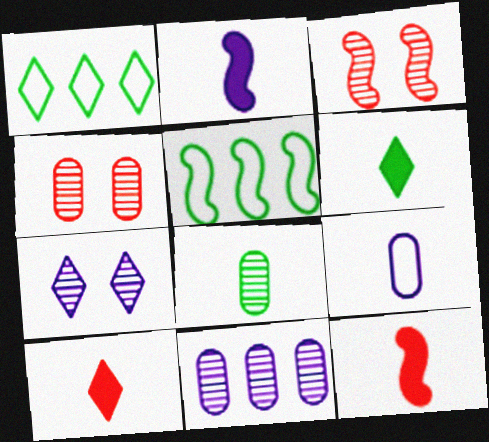[[1, 2, 4], 
[1, 7, 10], 
[2, 3, 5], 
[4, 8, 11]]